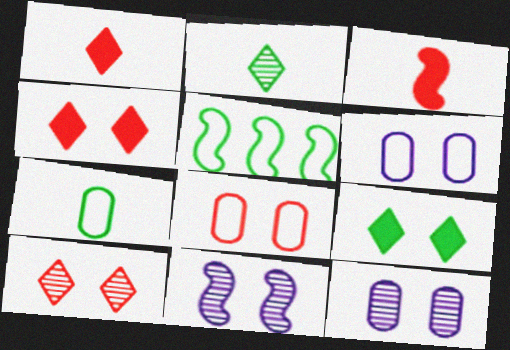[[1, 5, 12], 
[3, 5, 11], 
[8, 9, 11]]